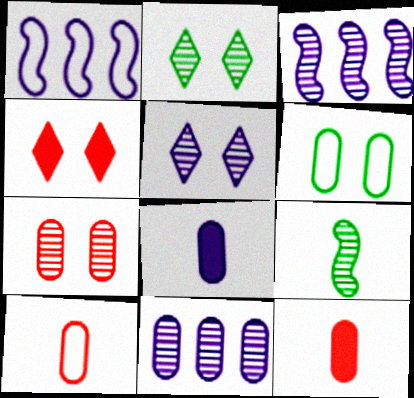[[1, 2, 12], 
[1, 5, 8], 
[6, 11, 12]]